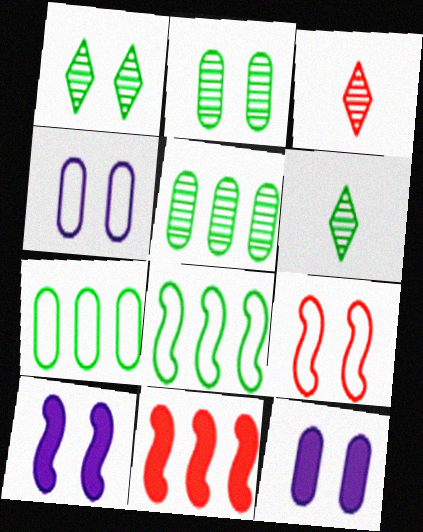[[1, 9, 12], 
[3, 7, 10], 
[3, 8, 12], 
[4, 6, 11]]